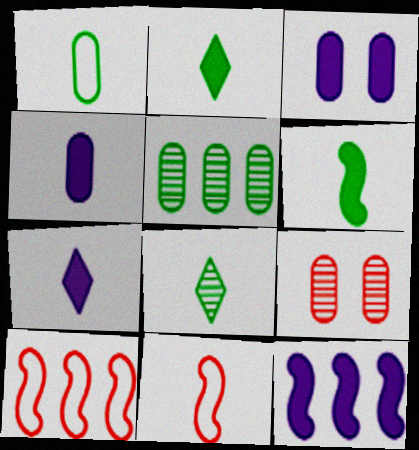[[1, 6, 8], 
[3, 7, 12], 
[3, 8, 10], 
[4, 8, 11]]